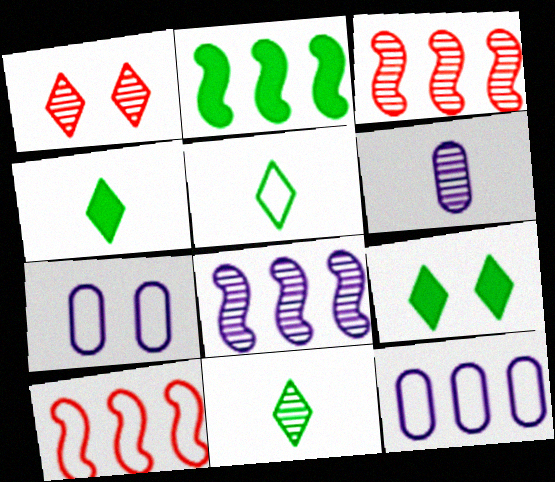[[2, 8, 10], 
[3, 4, 7], 
[4, 5, 11], 
[5, 7, 10], 
[6, 9, 10]]